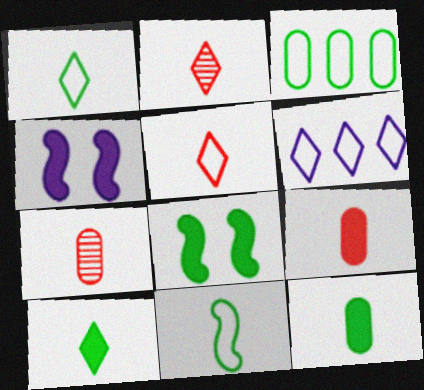[[2, 3, 4], 
[6, 7, 8]]